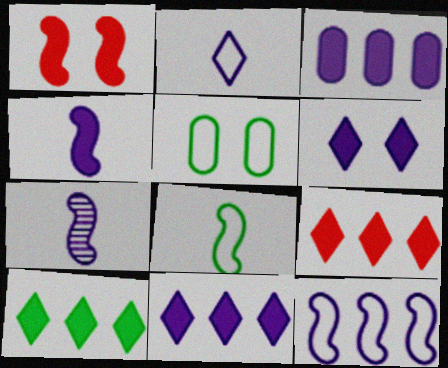[[3, 4, 6], 
[5, 7, 9], 
[9, 10, 11]]